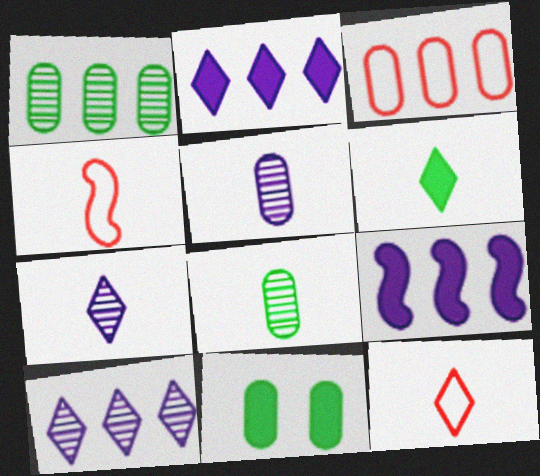[[3, 5, 11], 
[4, 5, 6], 
[4, 10, 11], 
[6, 7, 12]]